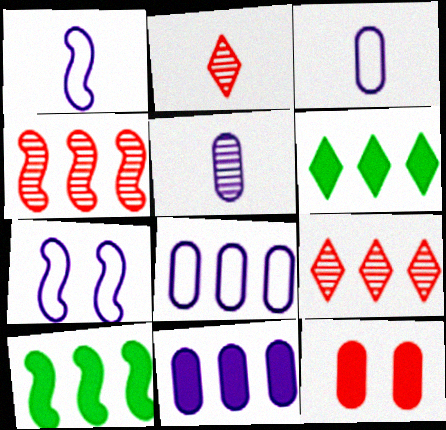[[4, 6, 8], 
[8, 9, 10]]